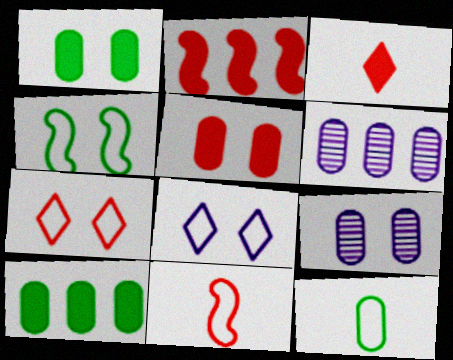[[2, 3, 5], 
[3, 4, 6], 
[5, 6, 12]]